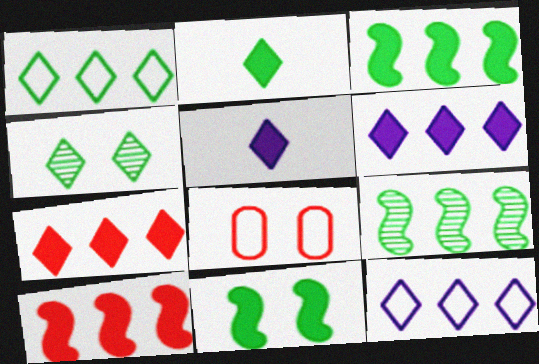[[1, 2, 4], 
[5, 8, 9]]